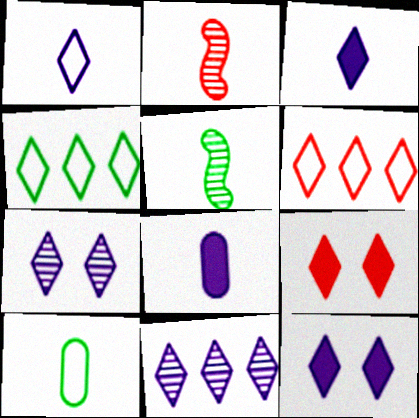[[1, 11, 12], 
[2, 3, 10]]